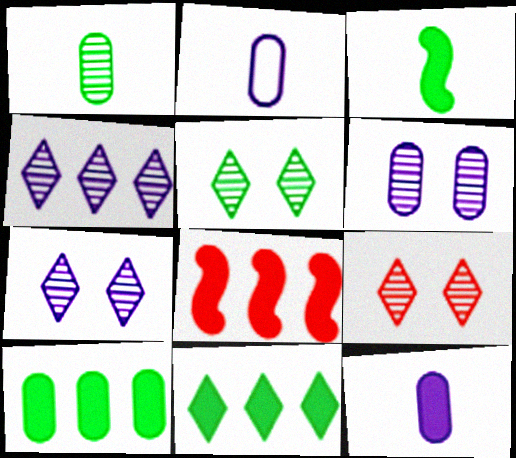[[2, 5, 8], 
[5, 7, 9]]